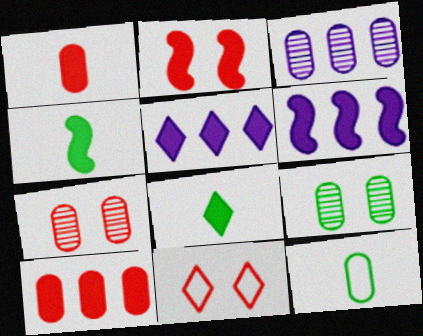[[2, 4, 6], 
[2, 7, 11], 
[3, 4, 11]]